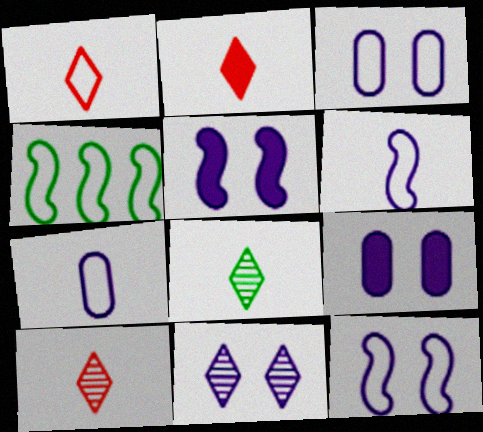[[1, 2, 10], 
[1, 3, 4], 
[3, 5, 11], 
[4, 9, 10], 
[9, 11, 12]]